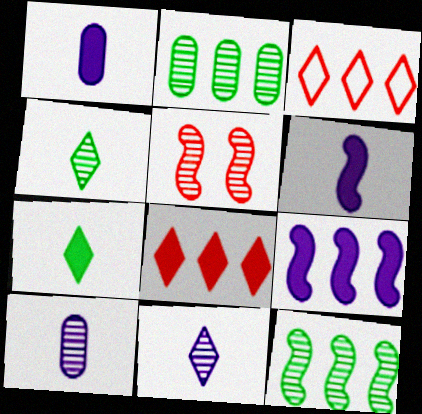[[2, 3, 9], 
[2, 5, 11]]